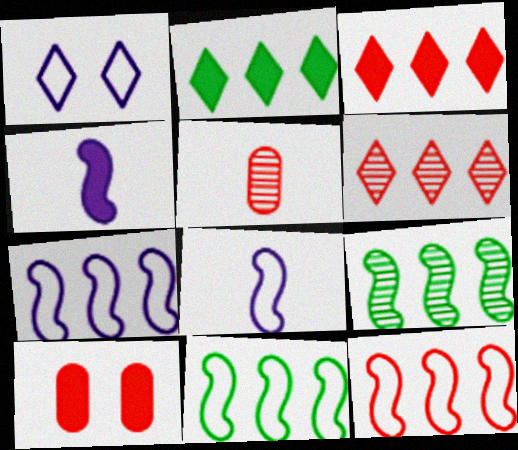[[2, 4, 10], 
[7, 11, 12]]